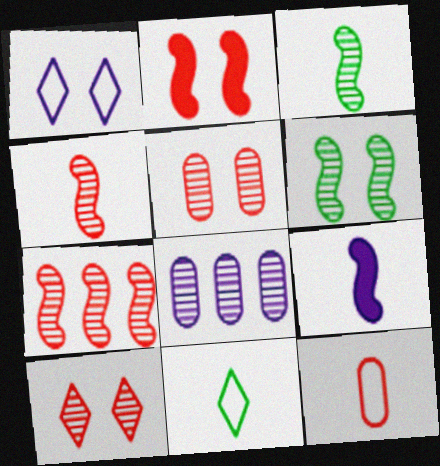[[1, 8, 9], 
[2, 8, 11], 
[3, 8, 10]]